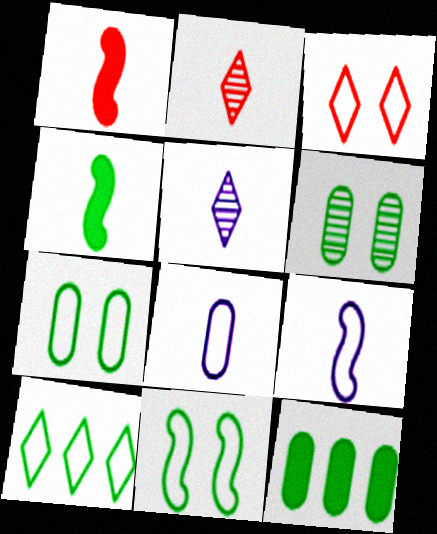[[2, 4, 8], 
[4, 6, 10]]